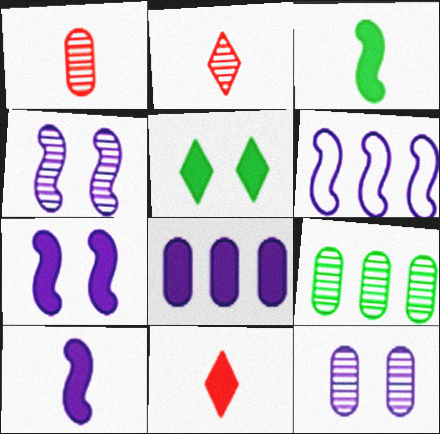[[1, 5, 6], 
[1, 9, 12], 
[2, 4, 9], 
[4, 6, 10]]